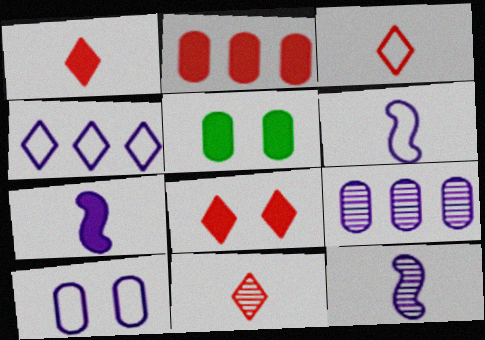[[1, 3, 11], 
[4, 6, 10], 
[6, 7, 12]]